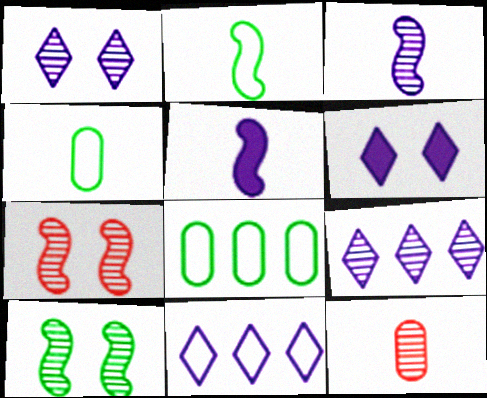[[9, 10, 12]]